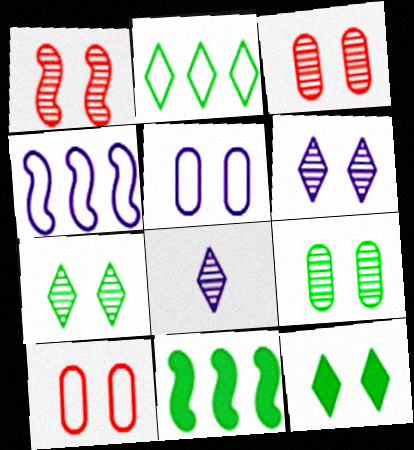[[1, 5, 12], 
[1, 6, 9], 
[8, 10, 11]]